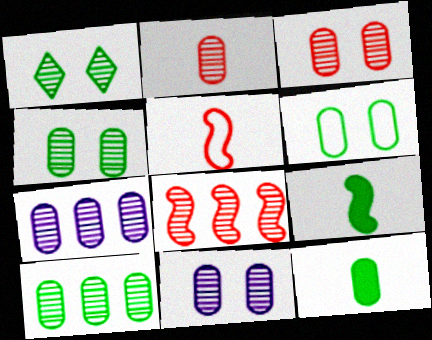[[2, 4, 7], 
[2, 10, 11], 
[3, 4, 11], 
[6, 10, 12]]